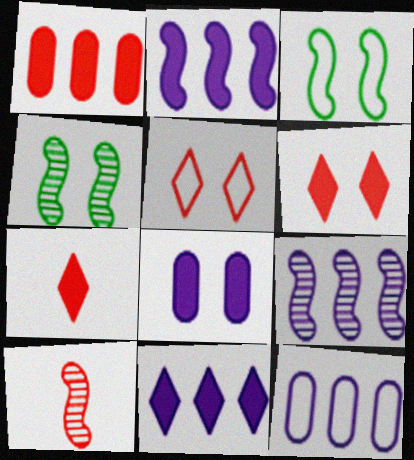[[1, 5, 10], 
[2, 3, 10], 
[4, 5, 8], 
[4, 7, 12], 
[4, 9, 10], 
[9, 11, 12]]